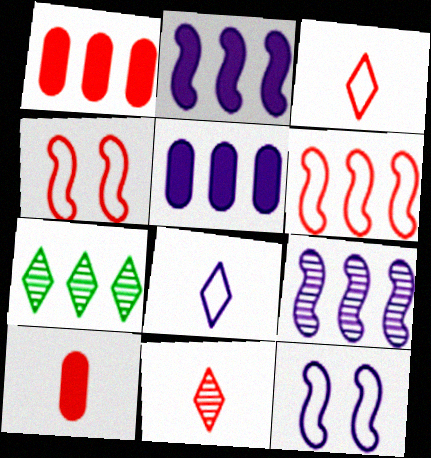[[1, 4, 11], 
[5, 6, 7], 
[7, 10, 12]]